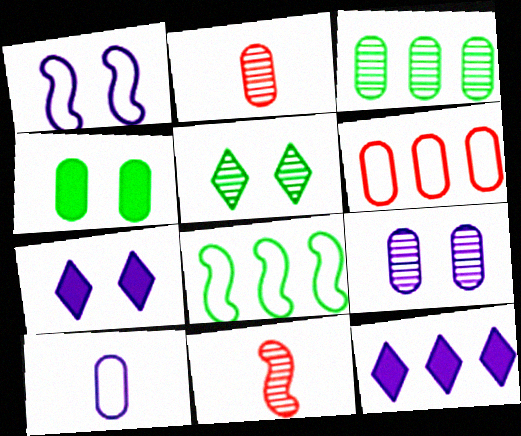[[1, 7, 9], 
[2, 3, 9], 
[2, 7, 8]]